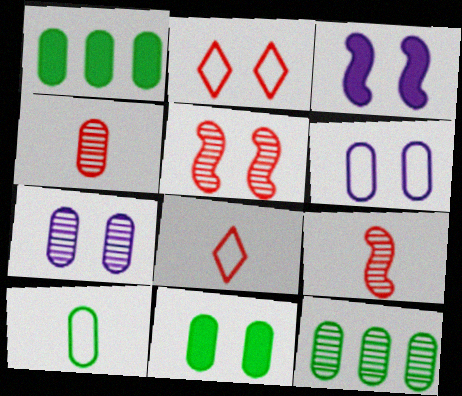[[1, 4, 6], 
[3, 8, 12], 
[4, 7, 12], 
[10, 11, 12]]